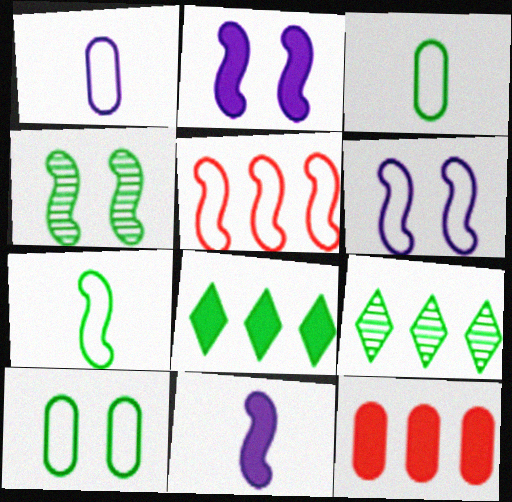[[3, 4, 8], 
[4, 5, 11], 
[5, 6, 7]]